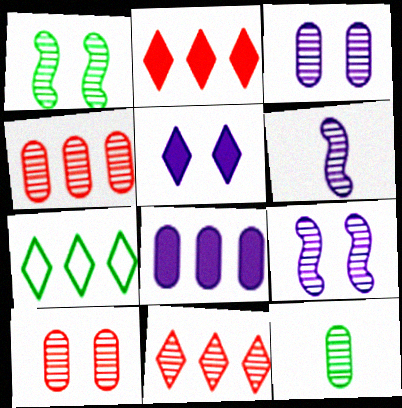[[3, 4, 12], 
[9, 11, 12]]